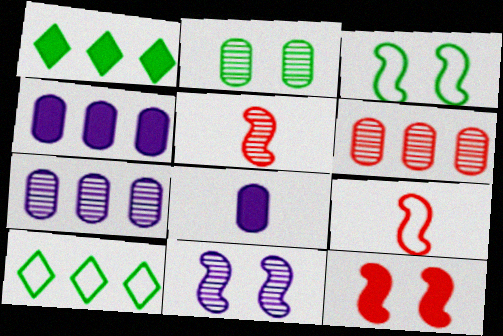[[1, 8, 12], 
[3, 11, 12]]